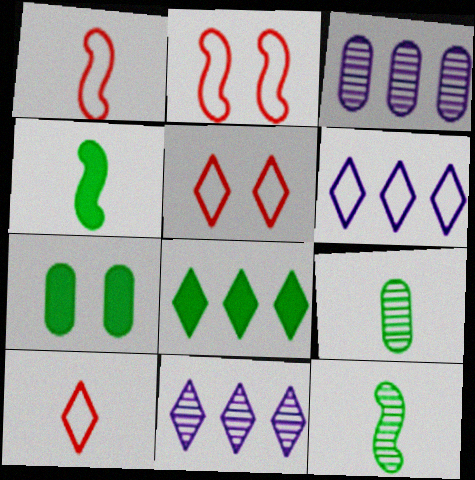[[1, 7, 11], 
[3, 4, 5], 
[4, 7, 8]]